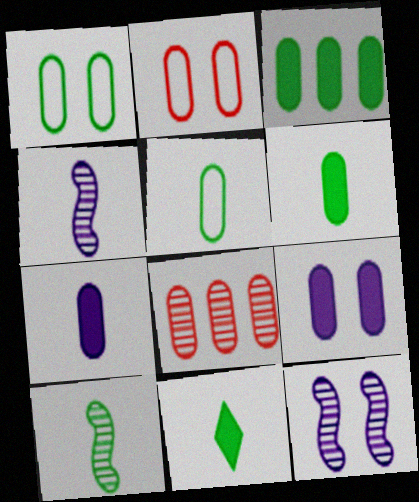[[1, 7, 8], 
[5, 8, 9], 
[5, 10, 11]]